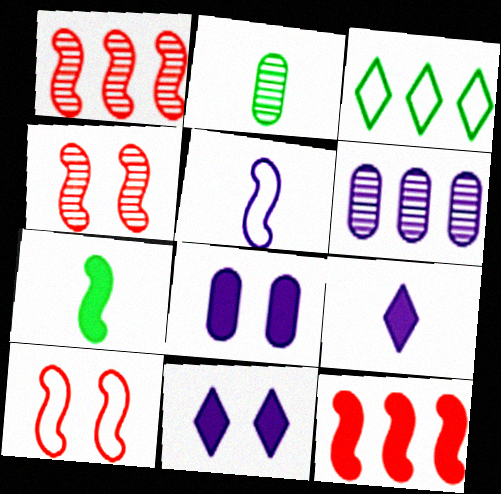[[3, 6, 12], 
[5, 6, 11]]